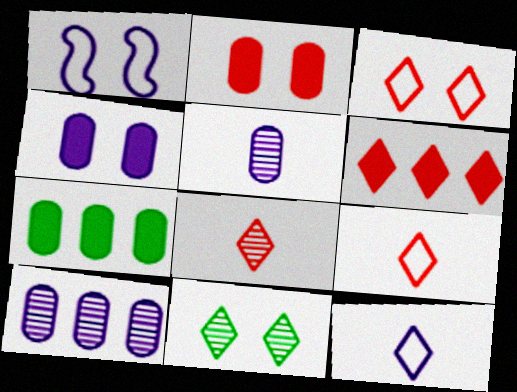[[1, 2, 11], 
[1, 7, 8], 
[3, 6, 8], 
[6, 11, 12]]